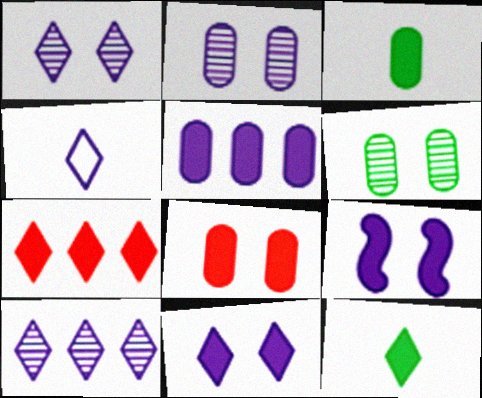[[3, 5, 8], 
[3, 7, 9], 
[4, 10, 11], 
[7, 11, 12]]